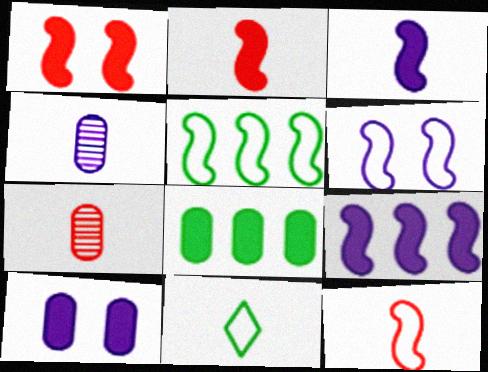[[2, 4, 11], 
[3, 7, 11], 
[5, 6, 12]]